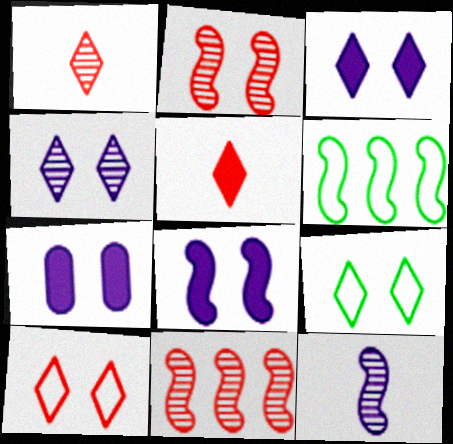[[1, 6, 7], 
[2, 7, 9], 
[3, 7, 8]]